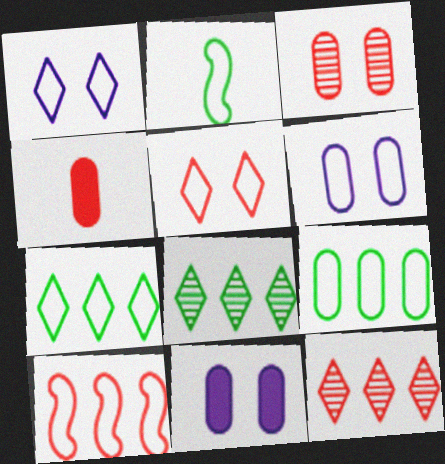[[2, 11, 12]]